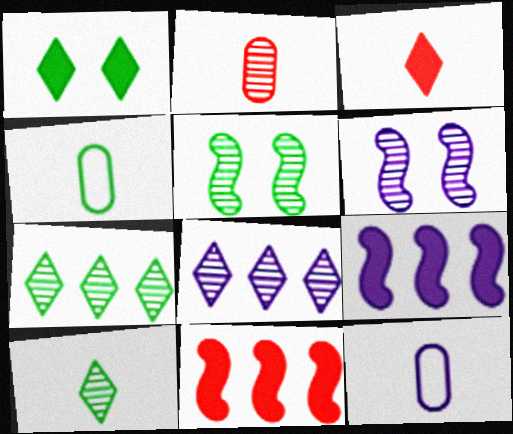[[2, 5, 8], 
[2, 6, 7]]